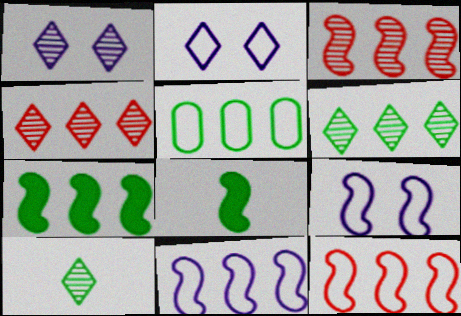[[1, 4, 10], 
[3, 7, 11], 
[3, 8, 9], 
[5, 6, 7]]